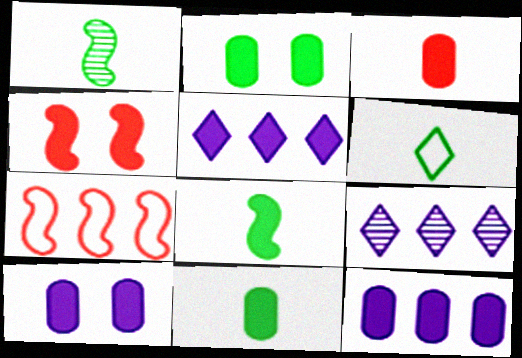[[1, 6, 11], 
[2, 3, 12], 
[4, 5, 11]]